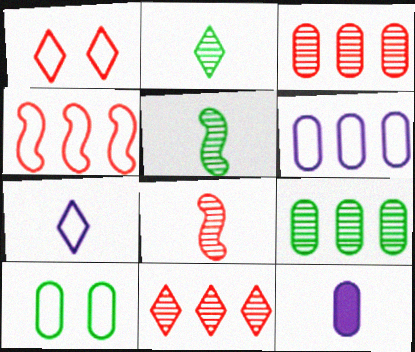[[3, 10, 12], 
[4, 7, 10]]